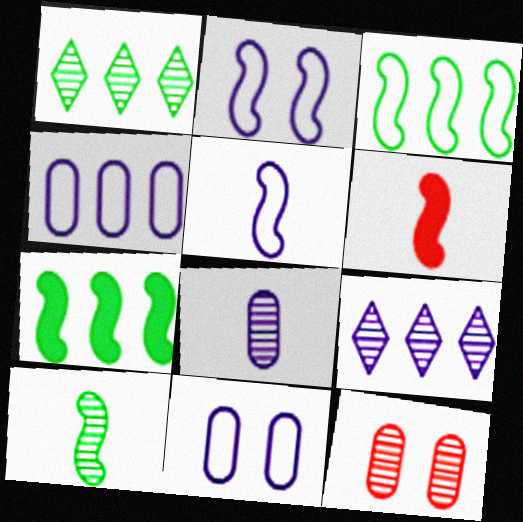[[1, 6, 11], 
[5, 6, 10], 
[9, 10, 12]]